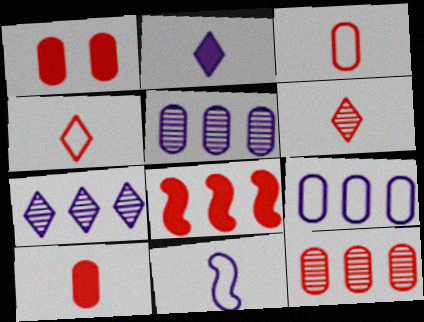[[1, 3, 12]]